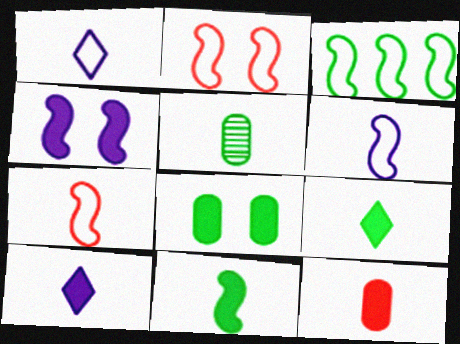[[2, 3, 6], 
[5, 7, 10], 
[10, 11, 12]]